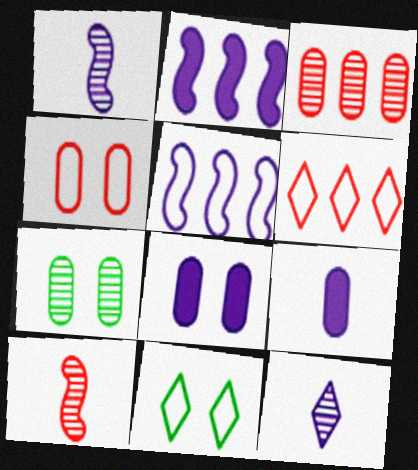[[4, 7, 8], 
[5, 8, 12]]